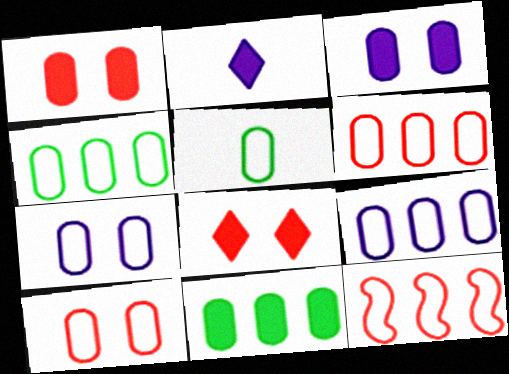[[4, 6, 9], 
[5, 6, 7], 
[5, 9, 10]]